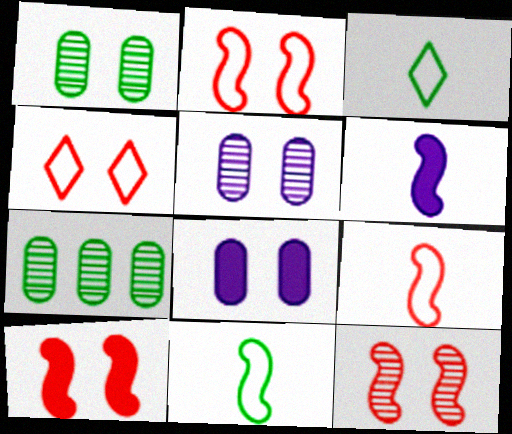[[2, 10, 12], 
[4, 6, 7]]